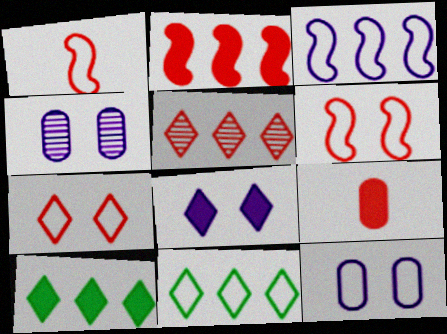[[1, 4, 10], 
[1, 11, 12], 
[5, 6, 9]]